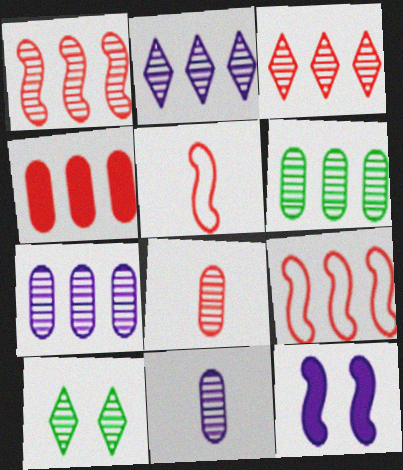[[1, 2, 6], 
[1, 10, 11], 
[3, 4, 9]]